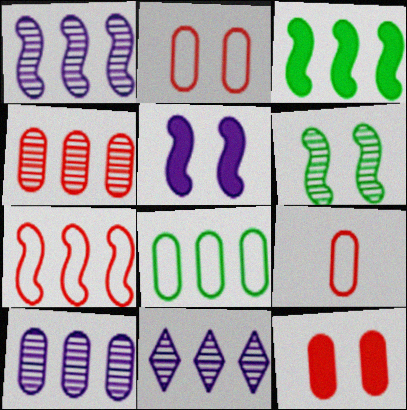[[1, 3, 7], 
[1, 10, 11], 
[4, 9, 12]]